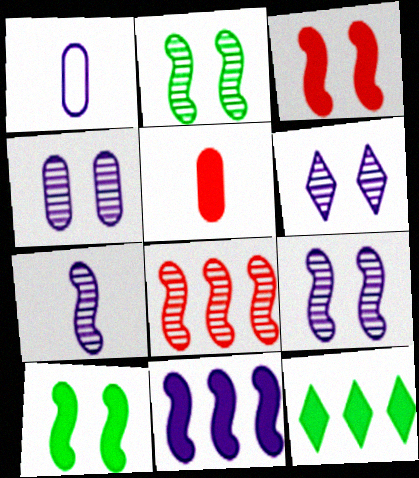[[1, 6, 11], 
[2, 7, 8], 
[4, 6, 9]]